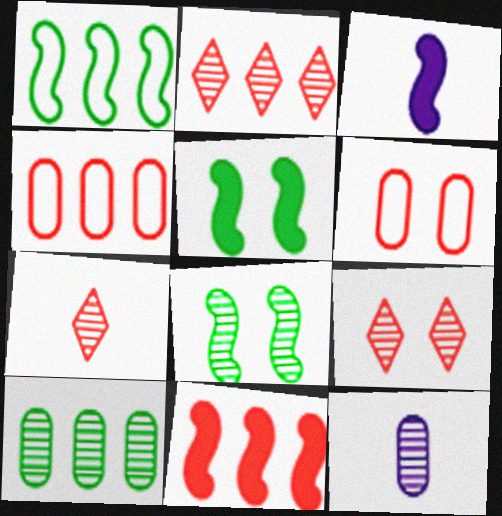[[2, 4, 11], 
[2, 7, 9], 
[2, 8, 12], 
[3, 5, 11], 
[6, 7, 11]]